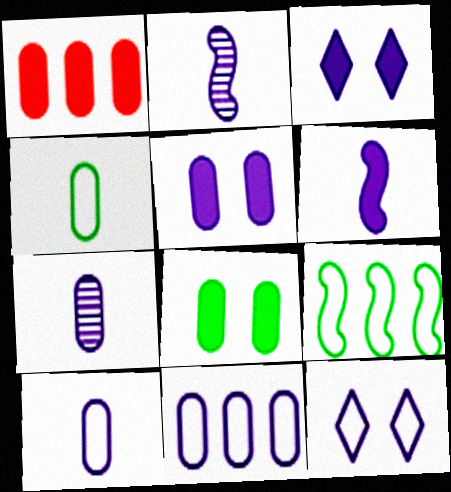[[2, 3, 11], 
[5, 7, 11]]